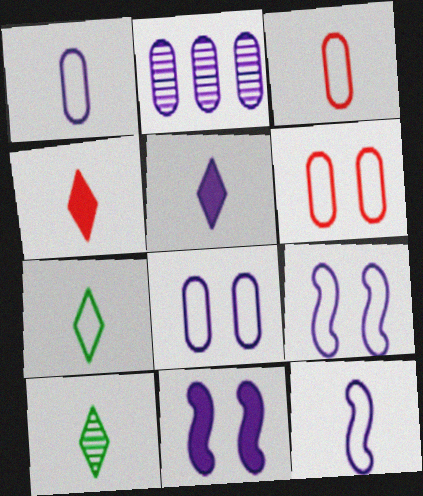[[2, 5, 9], 
[3, 7, 12]]